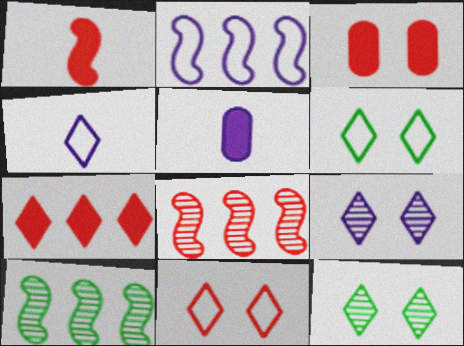[[1, 3, 7], 
[2, 5, 9], 
[3, 4, 10], 
[4, 7, 12], 
[5, 6, 8], 
[5, 10, 11]]